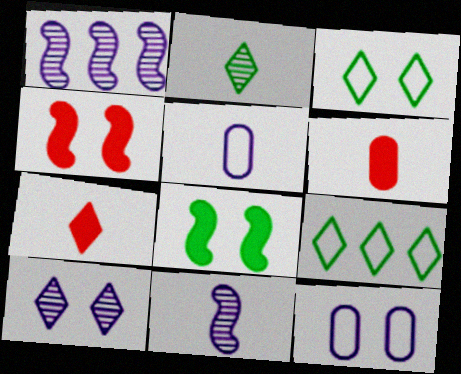[[1, 3, 6], 
[7, 9, 10]]